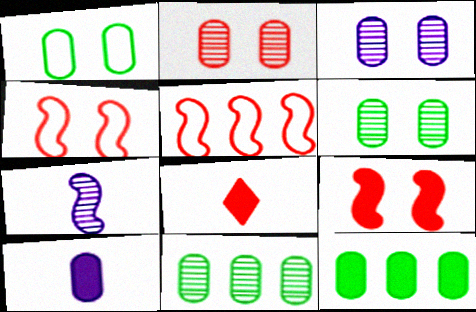[[2, 3, 6], 
[2, 5, 8]]